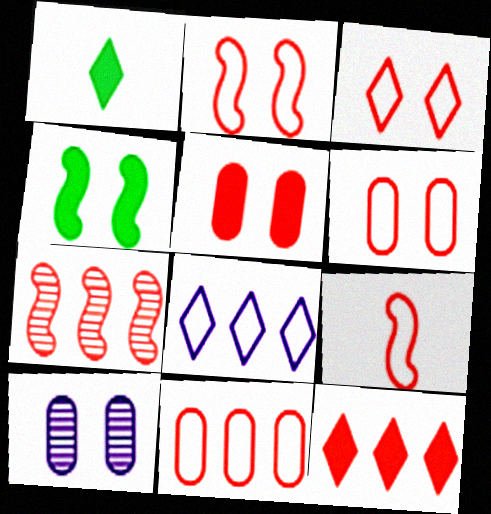[[2, 3, 6], 
[3, 4, 10], 
[3, 9, 11], 
[7, 11, 12]]